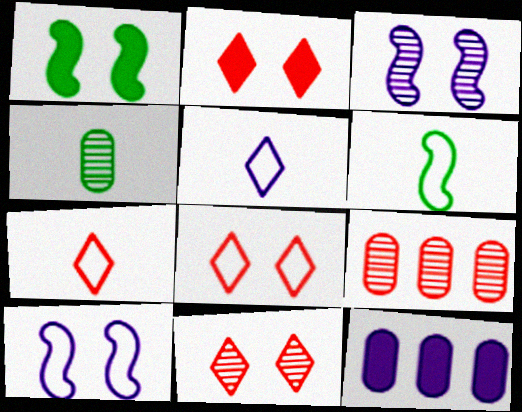[[1, 5, 9], 
[2, 8, 11], 
[3, 5, 12], 
[6, 11, 12]]